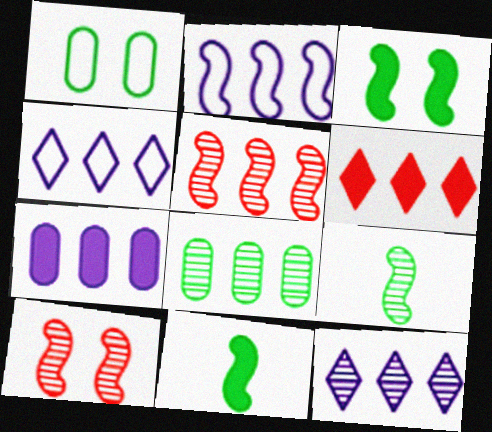[[2, 6, 8], 
[2, 7, 12], 
[2, 10, 11], 
[5, 8, 12]]